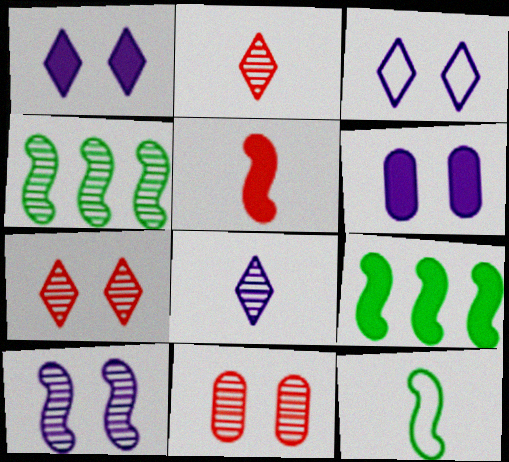[[3, 6, 10], 
[4, 8, 11]]